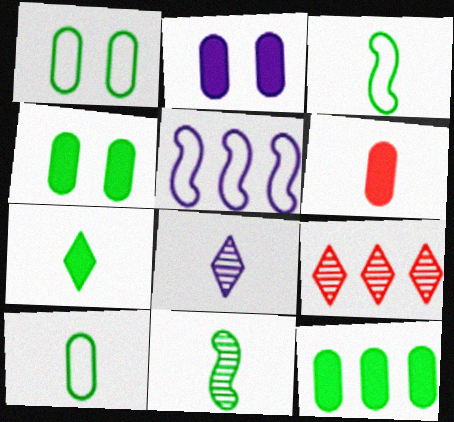[[2, 3, 9], 
[2, 5, 8], 
[2, 6, 12], 
[3, 6, 8], 
[5, 9, 12], 
[7, 10, 11]]